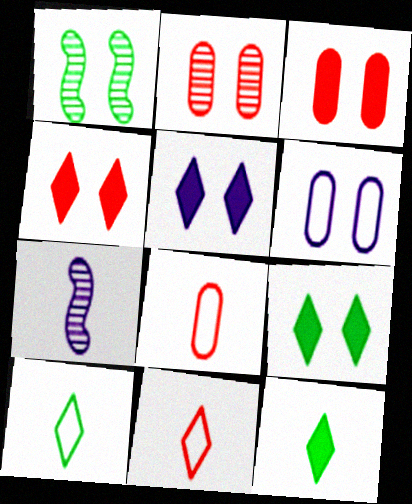[[1, 4, 6], 
[4, 5, 9], 
[7, 8, 12]]